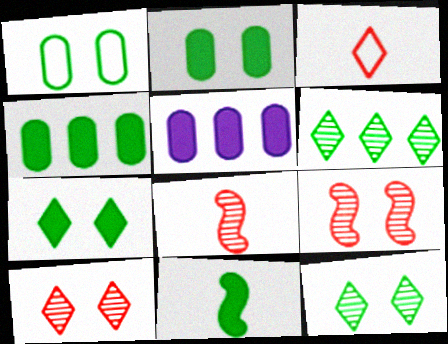[[1, 6, 11], 
[4, 7, 11]]